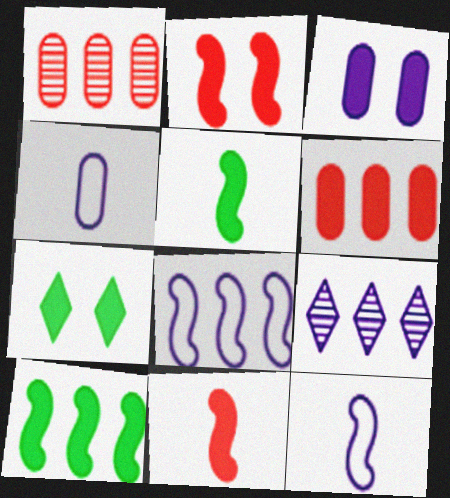[[1, 7, 12], 
[2, 3, 7], 
[3, 9, 12]]